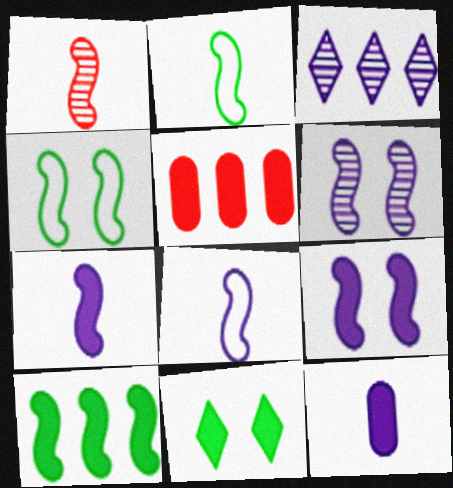[[1, 2, 7], 
[5, 7, 11]]